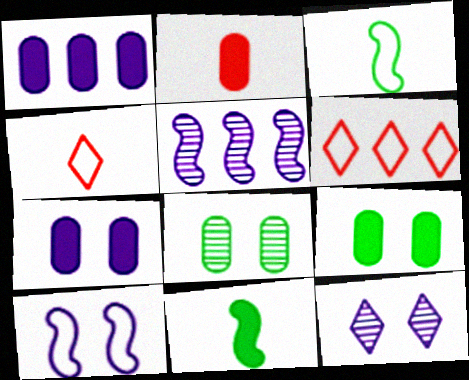[[1, 2, 9], 
[4, 5, 9], 
[7, 10, 12]]